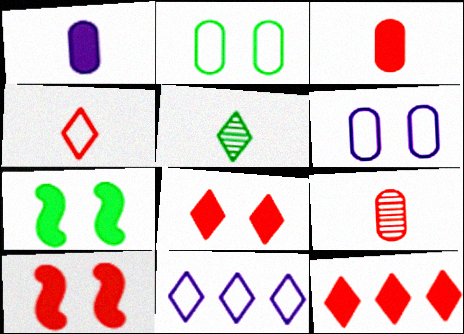[[1, 7, 12], 
[3, 10, 12], 
[5, 8, 11], 
[7, 9, 11]]